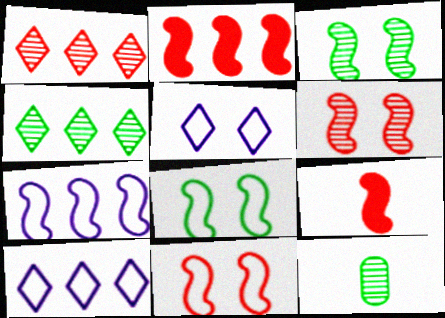[[2, 5, 12], 
[3, 4, 12], 
[3, 7, 9]]